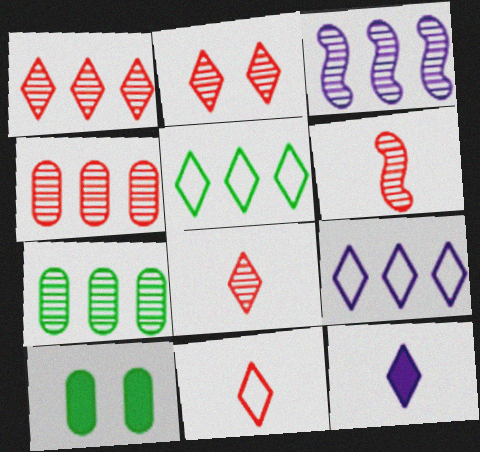[[1, 2, 8], 
[1, 3, 7], 
[2, 4, 6], 
[2, 5, 12], 
[3, 10, 11], 
[6, 9, 10]]